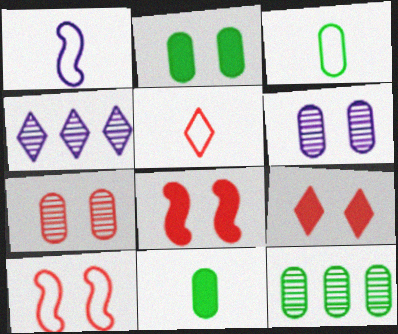[[1, 3, 5], 
[1, 9, 12], 
[2, 3, 12], 
[3, 4, 8], 
[4, 10, 11], 
[7, 9, 10]]